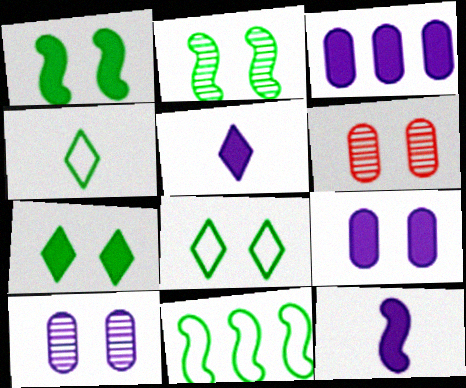[[5, 6, 11]]